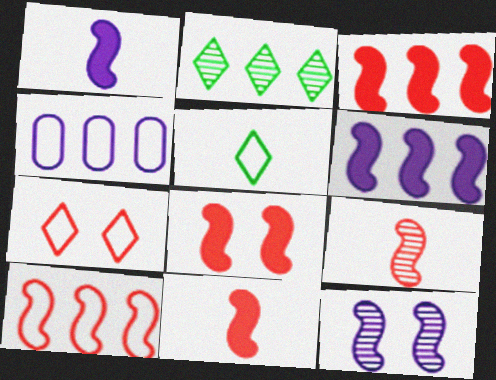[[2, 3, 4], 
[3, 8, 11], 
[8, 9, 10]]